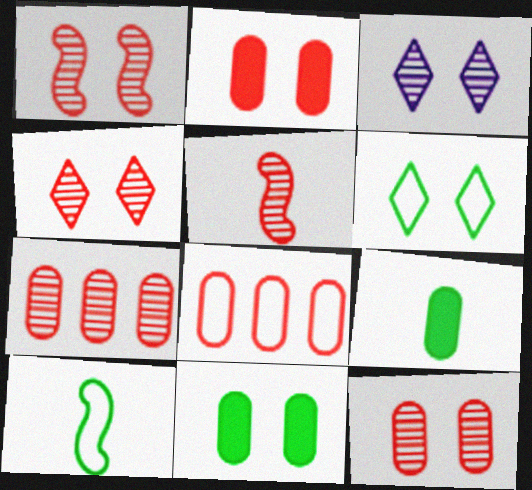[[1, 4, 12], 
[4, 5, 7]]